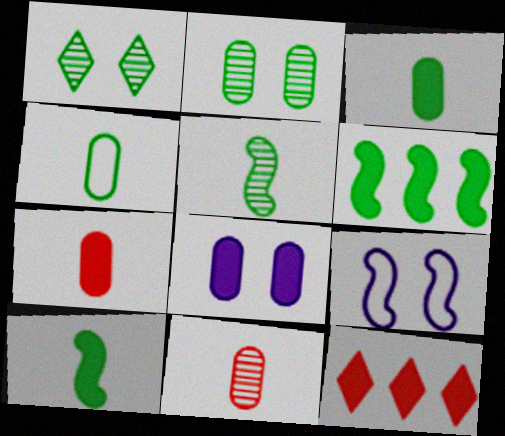[[1, 4, 6], 
[8, 10, 12]]